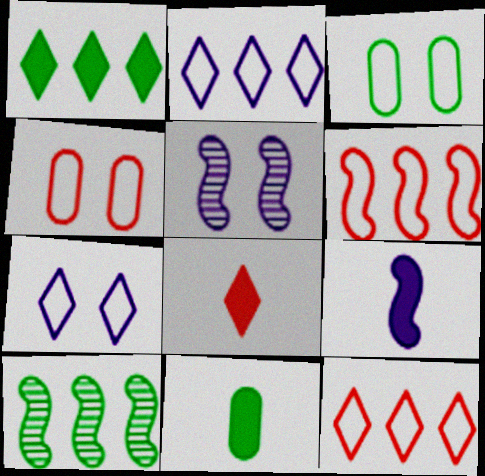[[5, 11, 12], 
[8, 9, 11]]